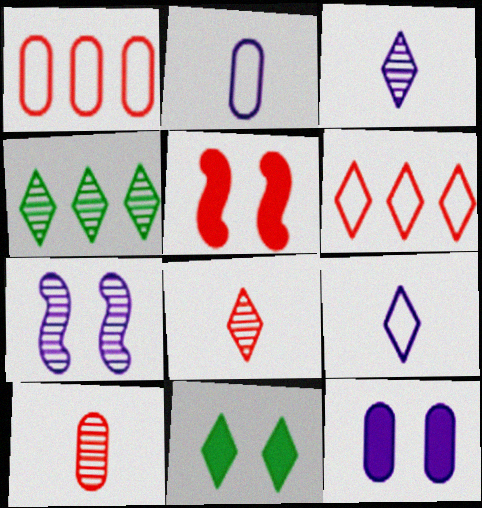[[1, 5, 8], 
[2, 4, 5], 
[3, 6, 11], 
[4, 7, 10], 
[5, 6, 10], 
[5, 11, 12]]